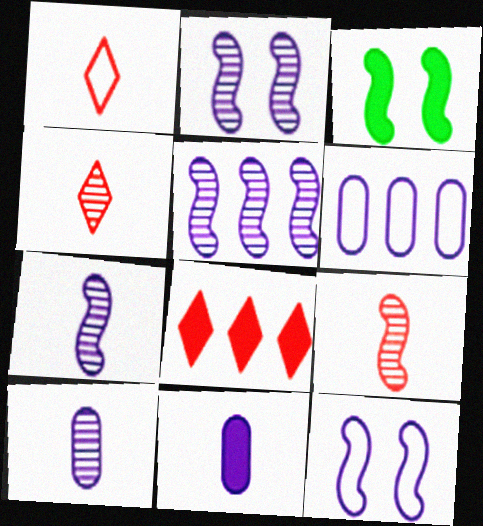[[2, 5, 7], 
[3, 4, 6], 
[3, 8, 11]]